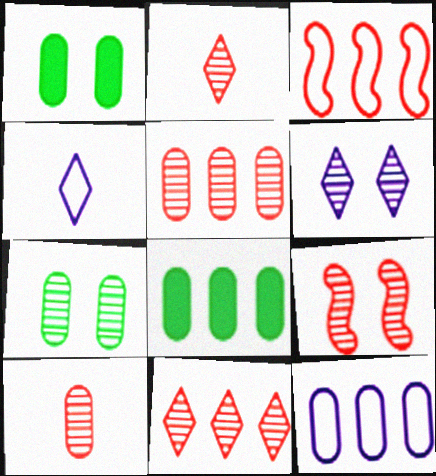[[1, 10, 12], 
[2, 5, 9], 
[4, 8, 9], 
[5, 8, 12], 
[6, 7, 9], 
[9, 10, 11]]